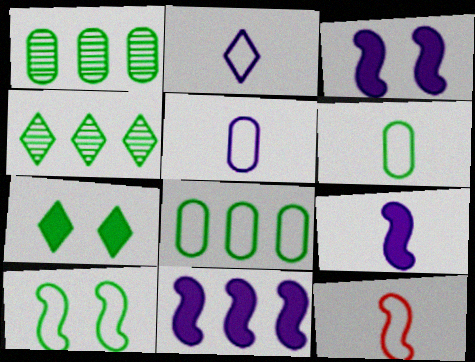[[2, 6, 12], 
[3, 9, 11]]